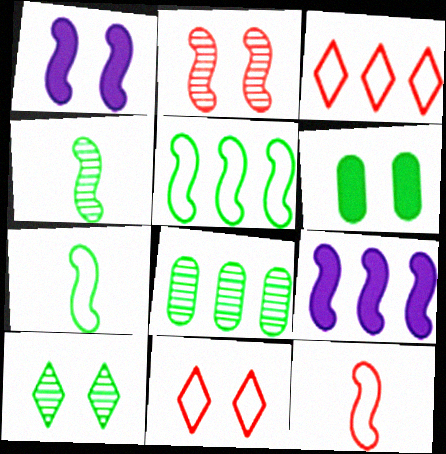[[2, 7, 9], 
[3, 8, 9], 
[4, 8, 10]]